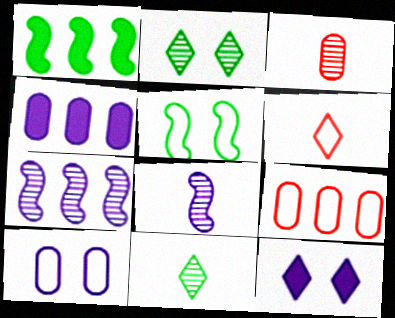[[2, 3, 7], 
[3, 8, 11]]